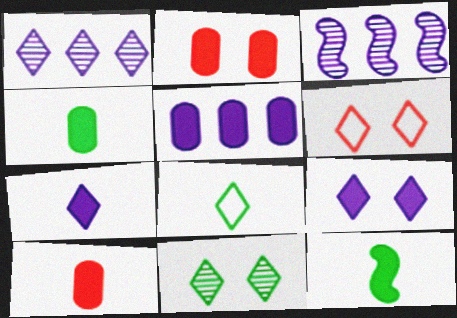[[2, 3, 8], 
[2, 4, 5], 
[3, 4, 6], 
[6, 9, 11], 
[7, 10, 12]]